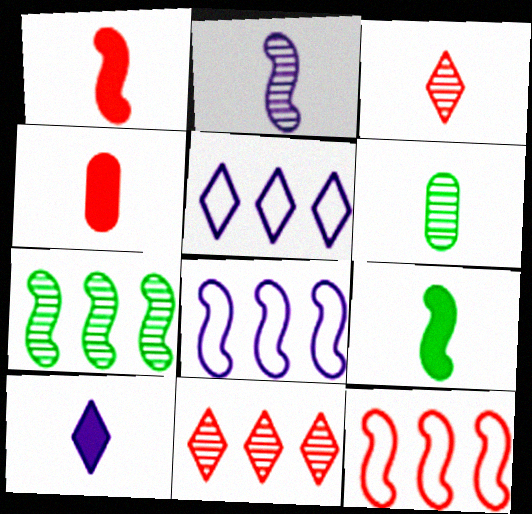[[2, 3, 6], 
[4, 9, 10]]